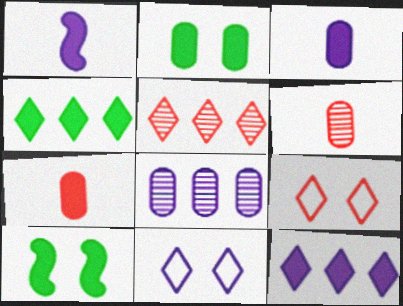[[1, 8, 11], 
[7, 10, 12]]